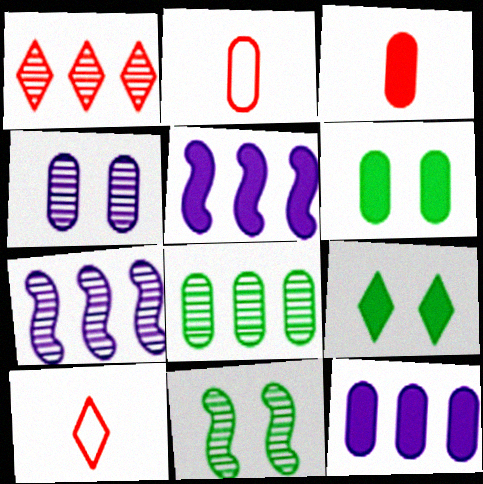[[1, 7, 8], 
[2, 7, 9], 
[3, 5, 9], 
[3, 6, 12], 
[6, 7, 10], 
[10, 11, 12]]